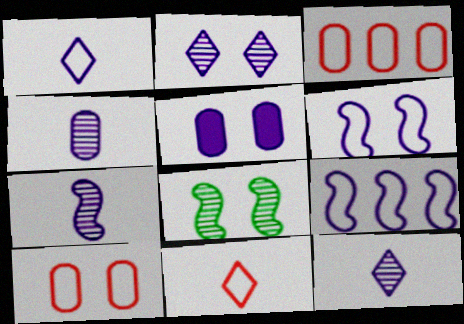[[2, 5, 6], 
[4, 7, 12], 
[5, 9, 12]]